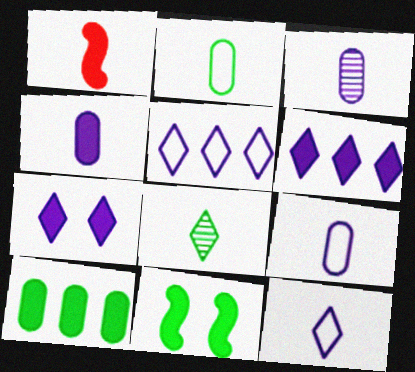[[1, 7, 10], 
[1, 8, 9], 
[3, 4, 9]]